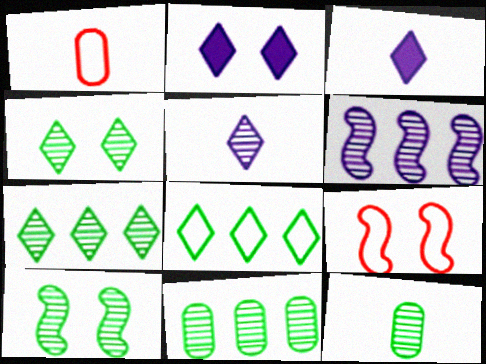[[3, 9, 11], 
[7, 10, 12]]